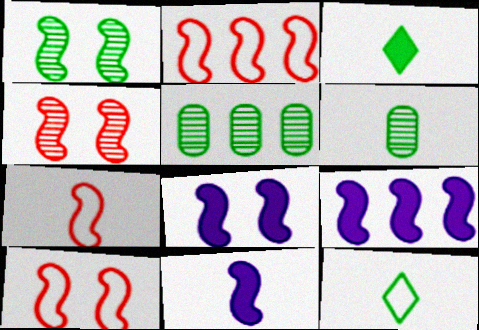[[1, 2, 11], 
[1, 7, 9], 
[1, 8, 10], 
[2, 7, 10], 
[8, 9, 11]]